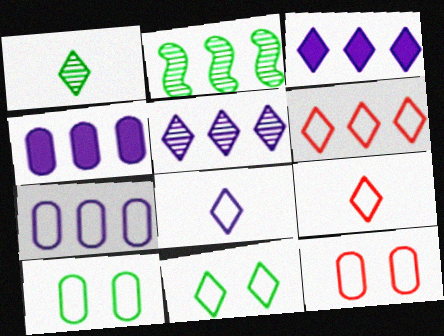[[2, 4, 6], 
[6, 8, 11]]